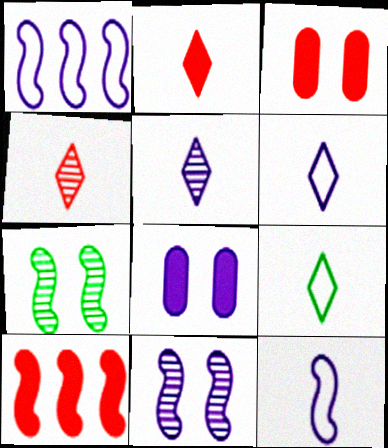[[1, 5, 8], 
[2, 3, 10], 
[2, 5, 9], 
[7, 10, 12]]